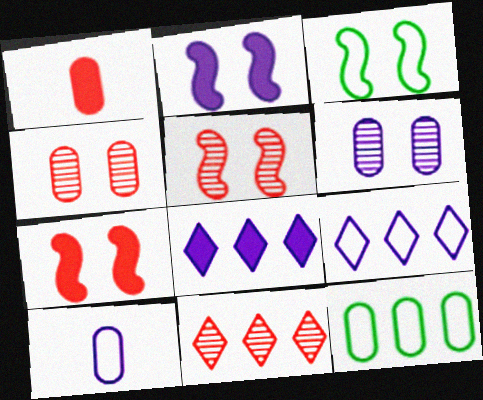[[1, 6, 12], 
[2, 3, 5]]